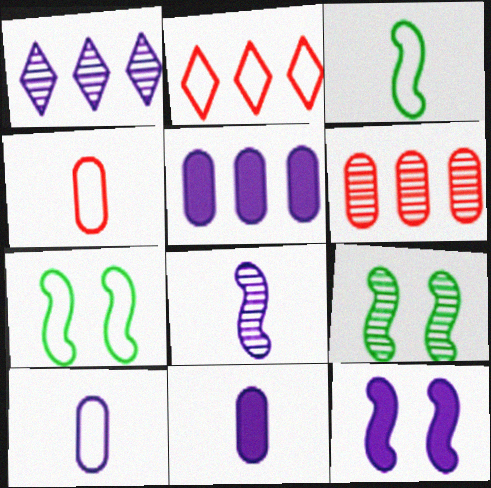[[1, 10, 12], 
[2, 7, 10], 
[2, 9, 11]]